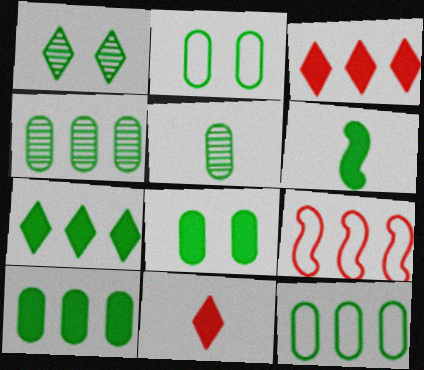[[1, 6, 12], 
[2, 5, 10], 
[4, 10, 12], 
[5, 8, 12], 
[6, 7, 8]]